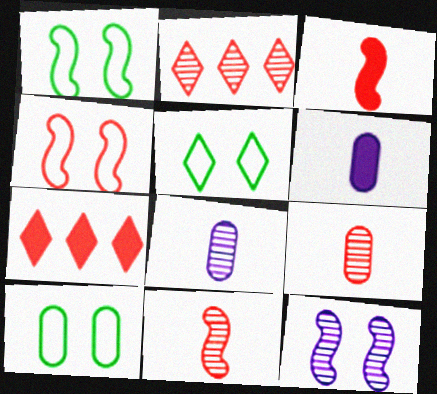[[1, 2, 6], 
[1, 5, 10], 
[1, 7, 8], 
[4, 7, 9]]